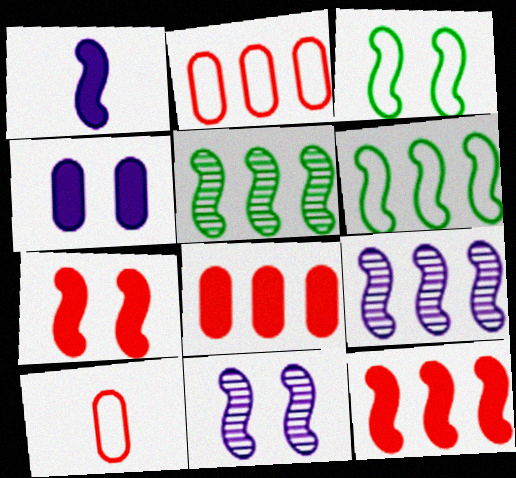[[3, 7, 11], 
[6, 9, 12]]